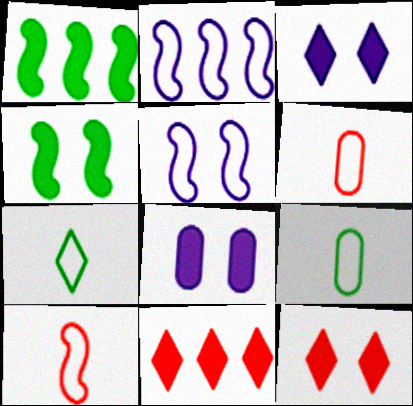[[4, 8, 12]]